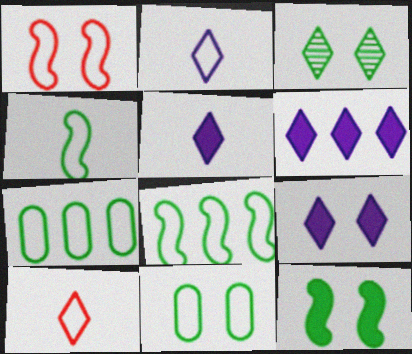[[1, 2, 7], 
[3, 6, 10], 
[3, 11, 12], 
[5, 6, 9]]